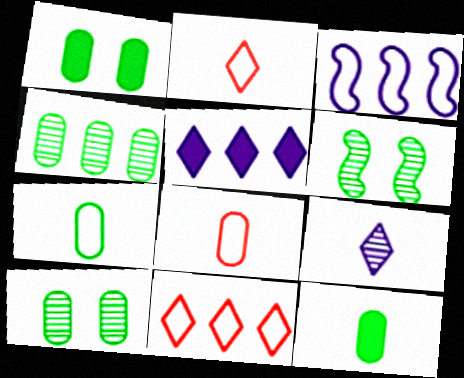[[1, 4, 7], 
[5, 6, 8]]